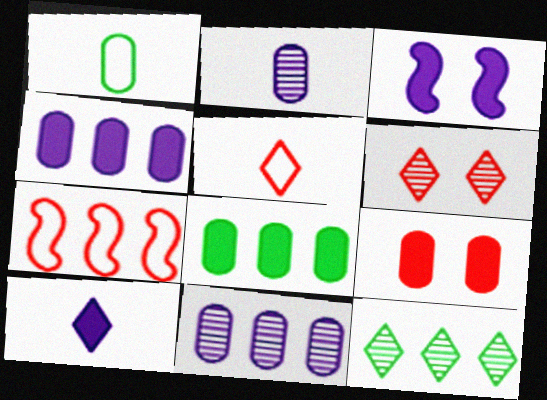[[1, 9, 11], 
[3, 4, 10], 
[4, 7, 12]]